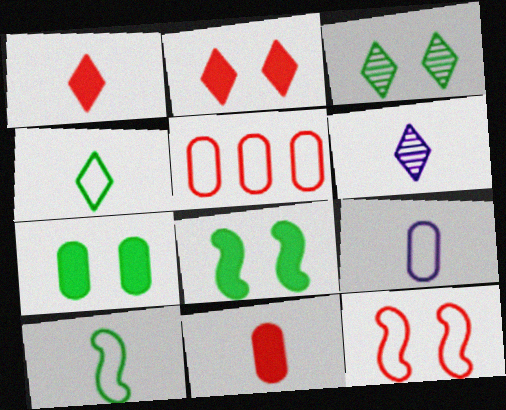[[1, 4, 6], 
[5, 6, 8], 
[6, 10, 11]]